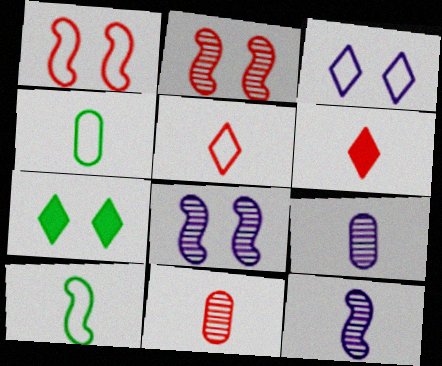[[4, 6, 12], 
[6, 9, 10]]